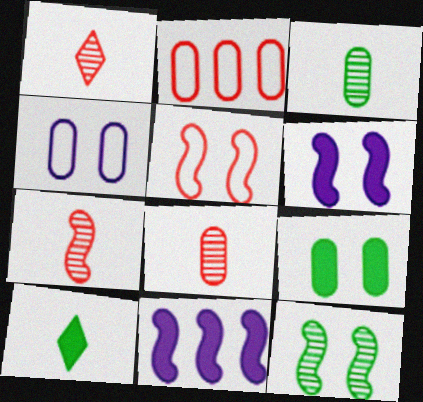[[1, 7, 8], 
[5, 6, 12]]